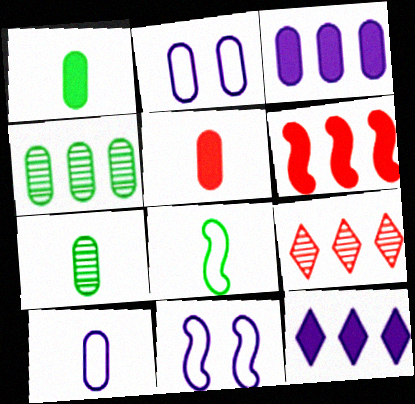[[1, 9, 11], 
[2, 4, 5], 
[5, 7, 10]]